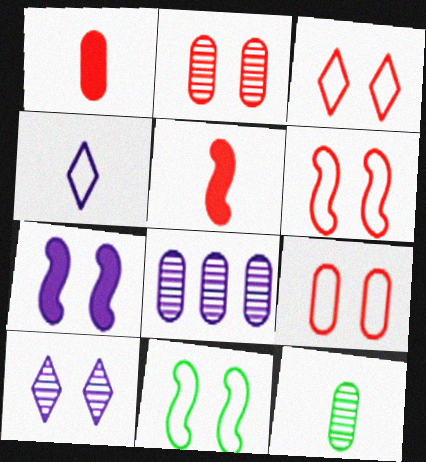[[2, 8, 12], 
[3, 6, 9], 
[4, 5, 12], 
[4, 7, 8]]